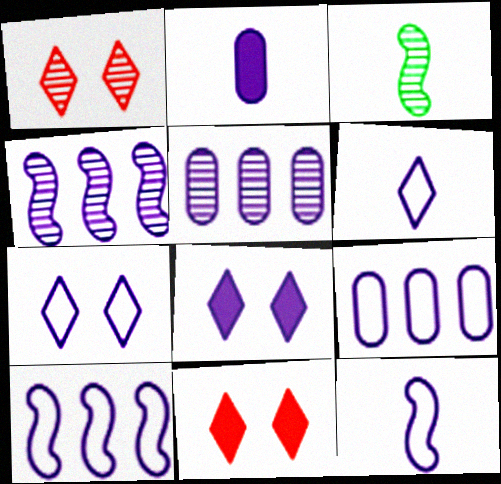[[1, 3, 5], 
[2, 4, 7], 
[3, 9, 11], 
[5, 8, 12], 
[7, 9, 12]]